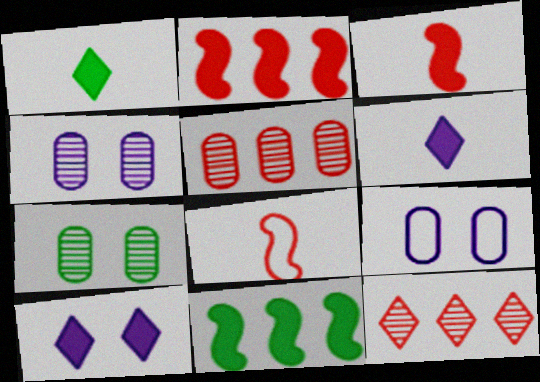[]